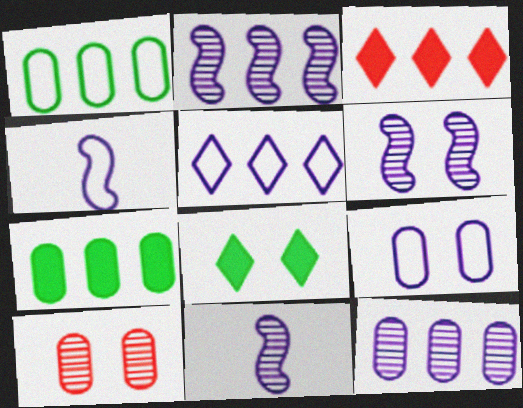[[1, 2, 3], 
[2, 6, 11], 
[4, 5, 9]]